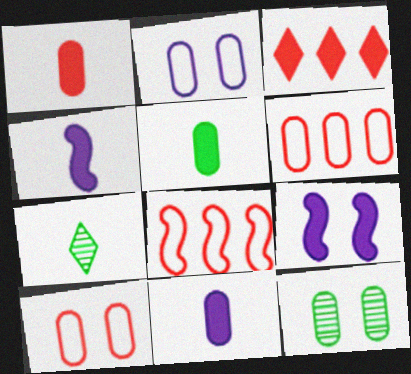[[1, 5, 11], 
[3, 5, 9], 
[6, 7, 9], 
[6, 11, 12]]